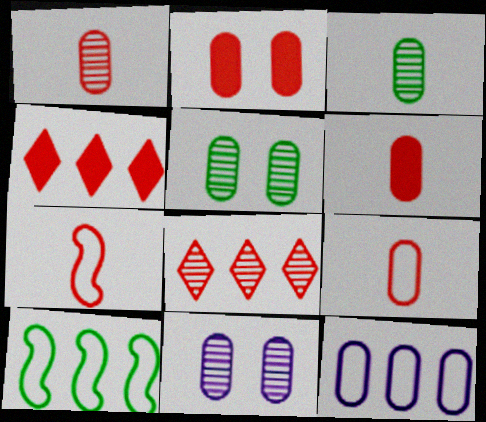[[1, 6, 9], 
[2, 3, 12], 
[2, 7, 8], 
[5, 6, 12]]